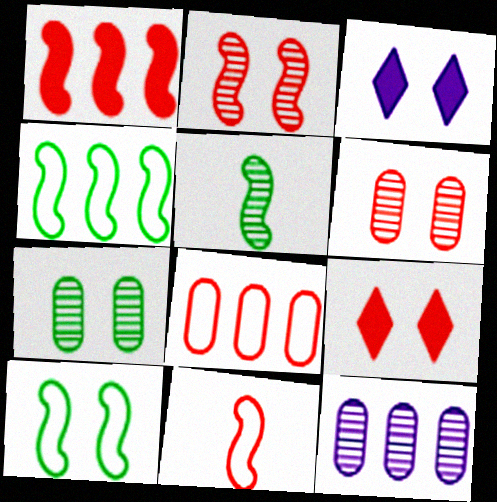[[1, 2, 11], 
[3, 5, 8], 
[3, 6, 10]]